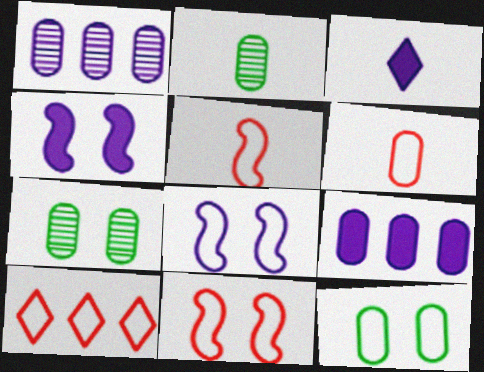[[1, 3, 8], 
[2, 3, 5], 
[2, 4, 10], 
[3, 4, 9], 
[6, 7, 9], 
[6, 10, 11]]